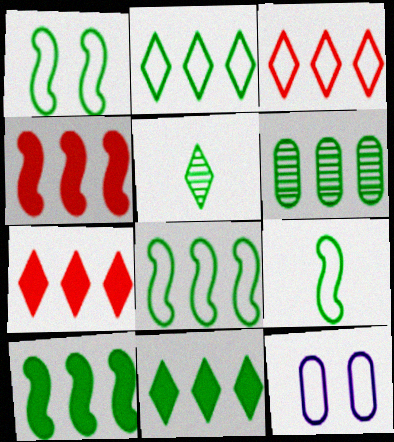[[1, 8, 9], 
[2, 6, 10], 
[3, 9, 12], 
[4, 5, 12], 
[6, 8, 11]]